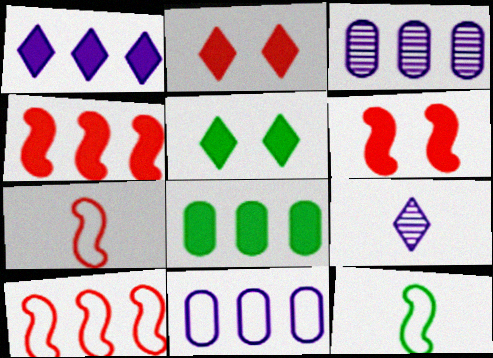[[1, 4, 8], 
[2, 3, 12], 
[3, 5, 7]]